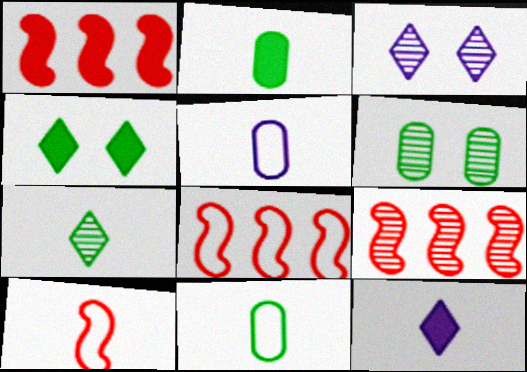[[1, 3, 11], 
[1, 8, 9], 
[2, 3, 8], 
[4, 5, 9], 
[6, 8, 12]]